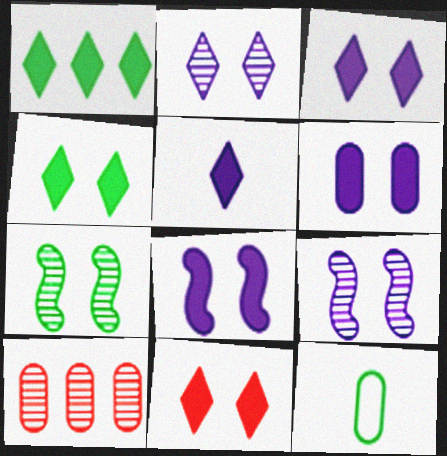[[1, 5, 11], 
[1, 7, 12], 
[3, 4, 11], 
[3, 6, 8], 
[6, 10, 12]]